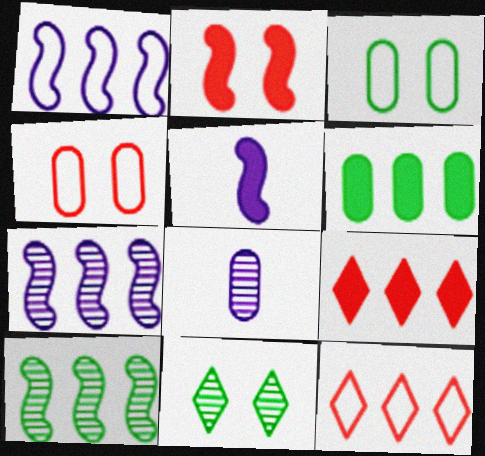[[4, 6, 8], 
[6, 7, 12]]